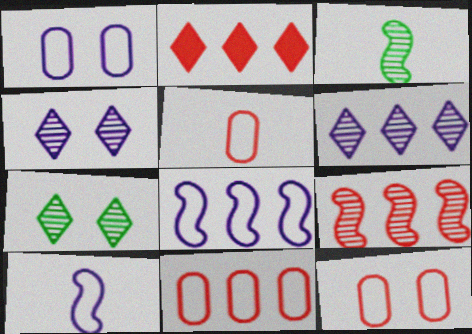[[1, 2, 3], 
[2, 9, 11], 
[5, 11, 12]]